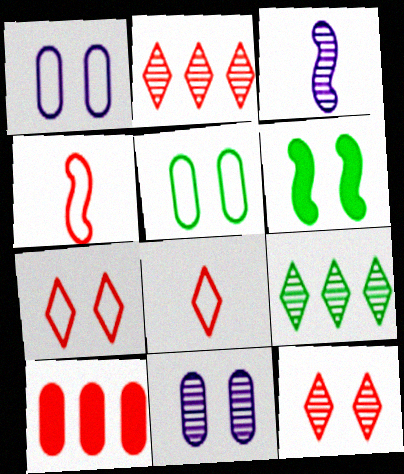[[1, 6, 12], 
[4, 10, 12], 
[6, 7, 11]]